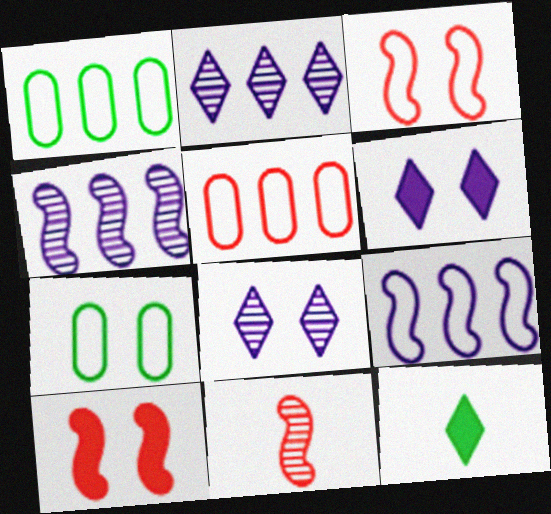[[1, 6, 11], 
[7, 8, 10]]